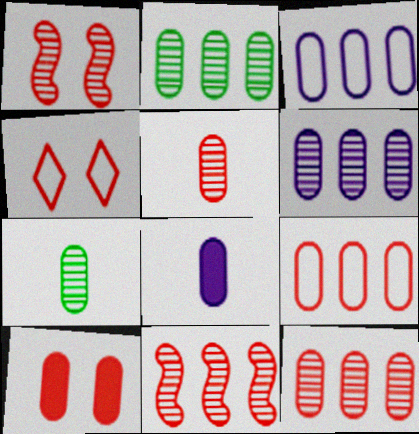[[1, 4, 10], 
[2, 6, 12], 
[3, 7, 10], 
[5, 9, 10]]